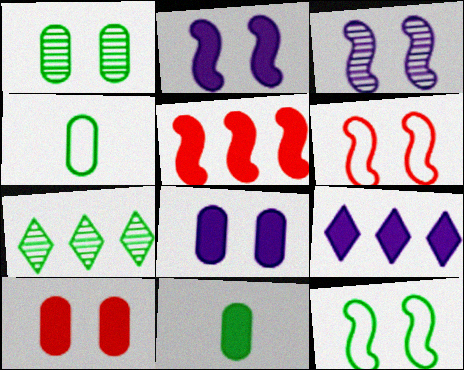[[7, 11, 12]]